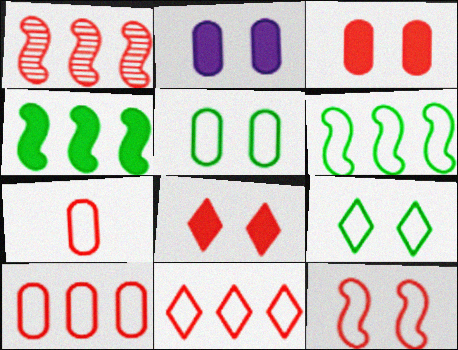[[1, 7, 8], 
[7, 11, 12]]